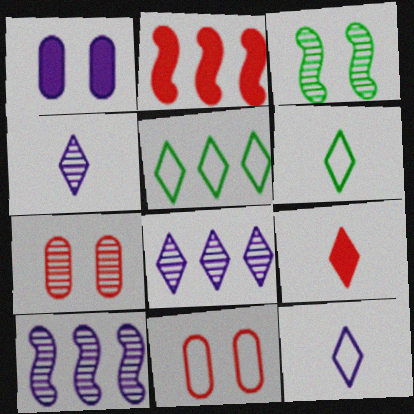[[1, 10, 12], 
[4, 6, 9]]